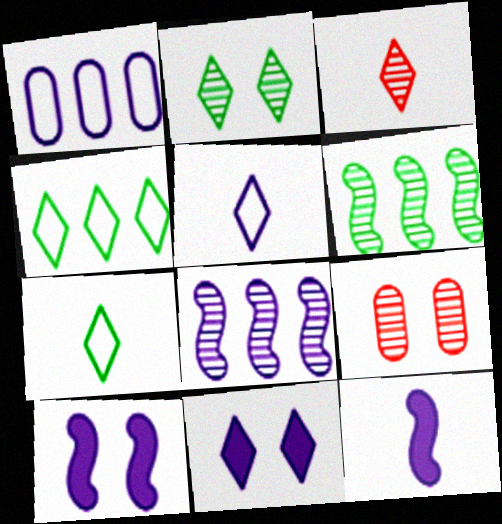[[3, 4, 11], 
[4, 9, 12]]